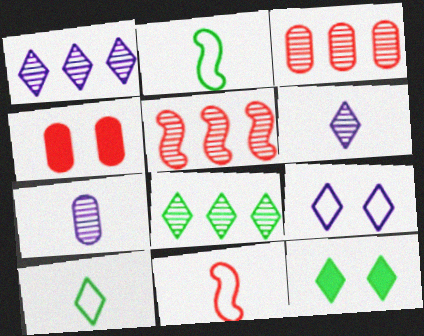[[1, 2, 4], 
[8, 10, 12]]